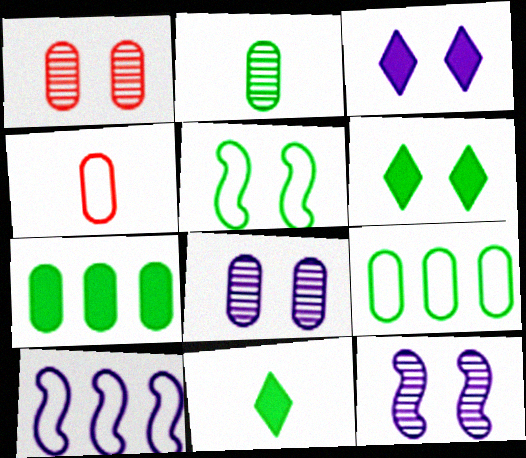[[1, 3, 5], 
[1, 10, 11], 
[4, 7, 8]]